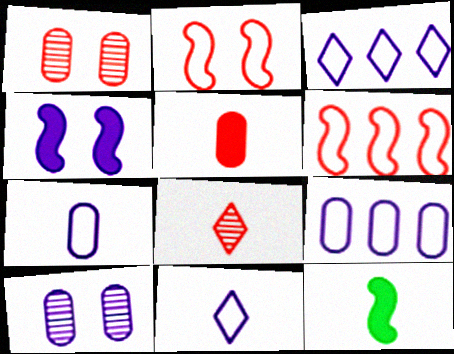[[1, 3, 12], 
[7, 8, 12]]